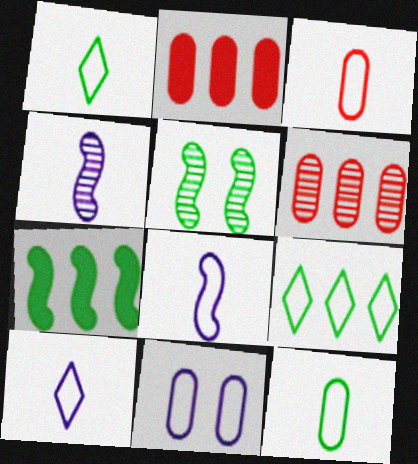[[1, 3, 8], 
[2, 5, 10]]